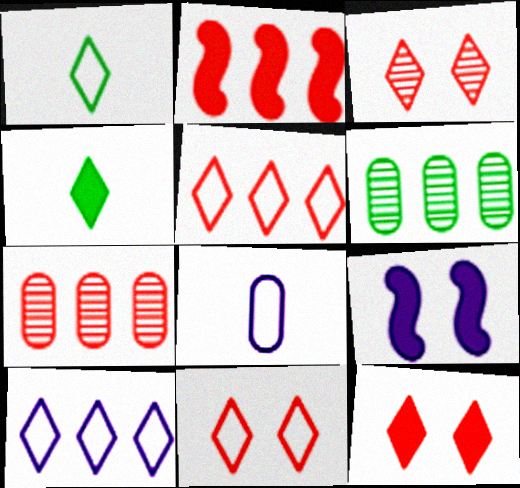[[1, 7, 9], 
[1, 10, 11], 
[2, 5, 7], 
[2, 6, 10], 
[3, 4, 10], 
[3, 11, 12]]